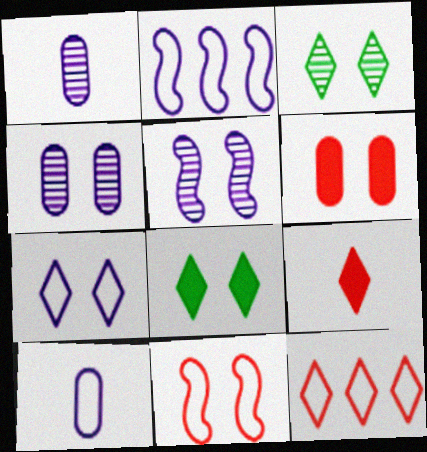[[2, 7, 10], 
[4, 8, 11]]